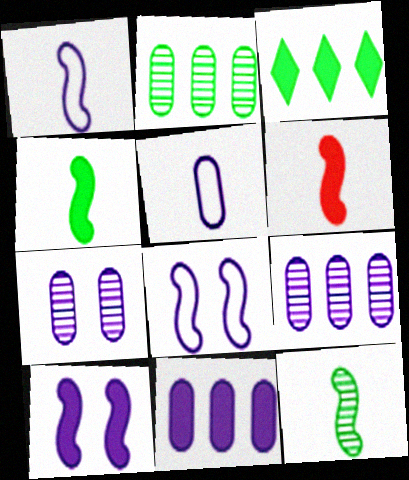[[1, 6, 12], 
[5, 7, 11]]